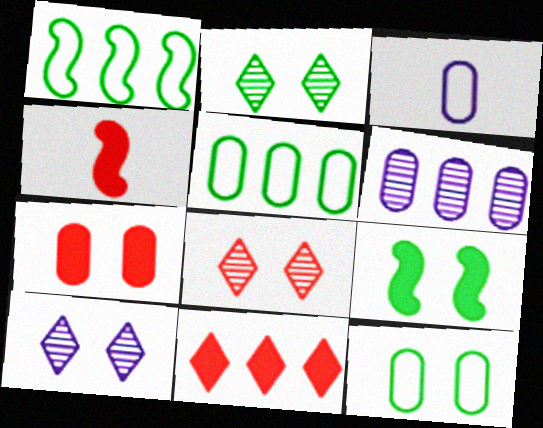[[1, 6, 11], 
[2, 8, 10], 
[2, 9, 12], 
[4, 5, 10], 
[4, 7, 11]]